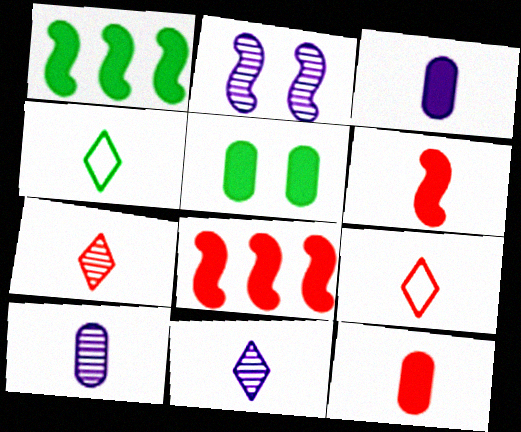[[4, 6, 10]]